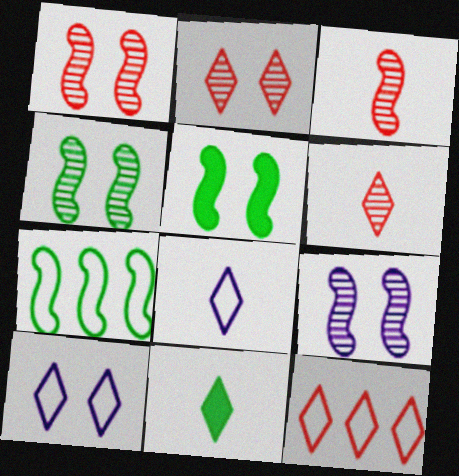[[1, 4, 9], 
[6, 8, 11]]